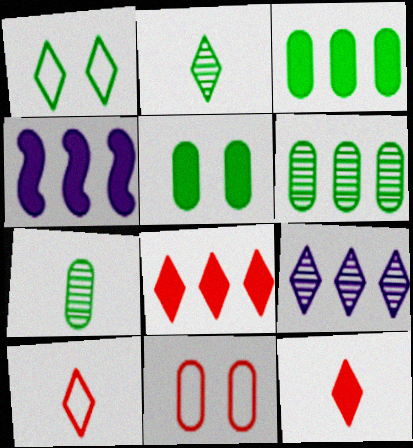[[1, 9, 12], 
[2, 4, 11], 
[3, 4, 8], 
[4, 5, 12]]